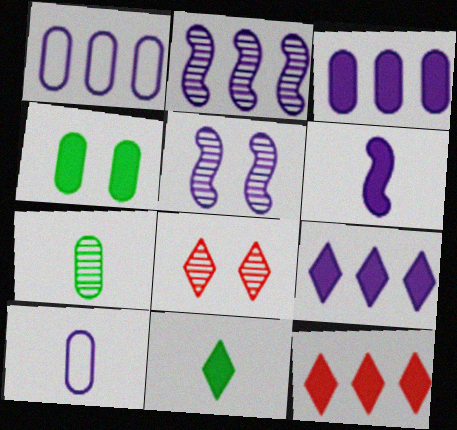[[1, 2, 9], 
[2, 7, 8], 
[4, 6, 12], 
[5, 9, 10]]